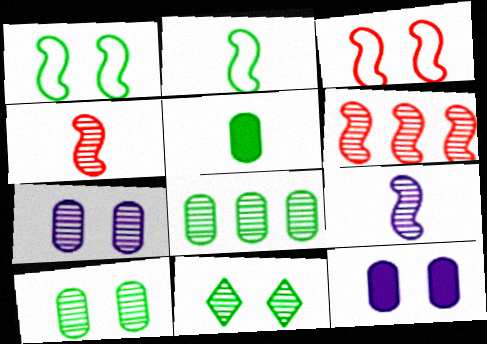[[3, 11, 12]]